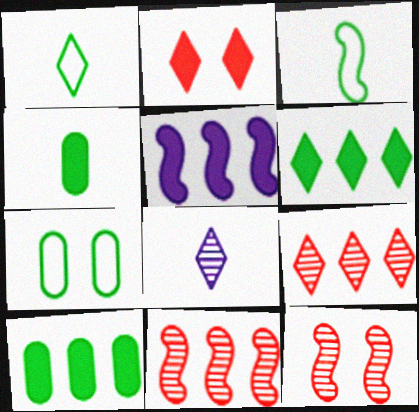[[2, 4, 5], 
[3, 5, 12]]